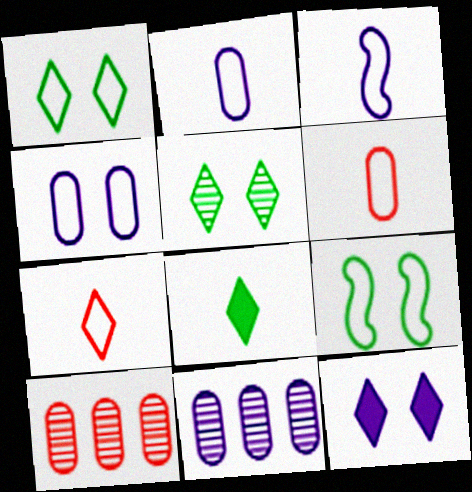[[3, 11, 12]]